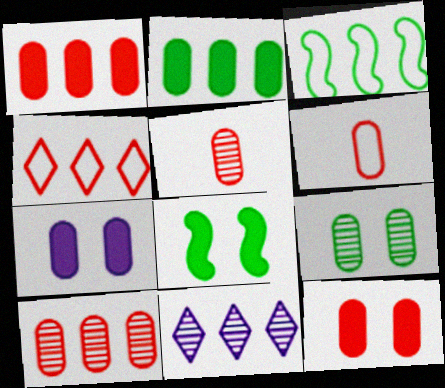[[1, 3, 11], 
[6, 8, 11], 
[6, 10, 12]]